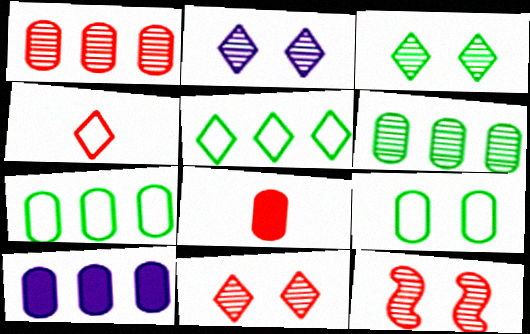[[1, 7, 10], 
[2, 3, 11]]